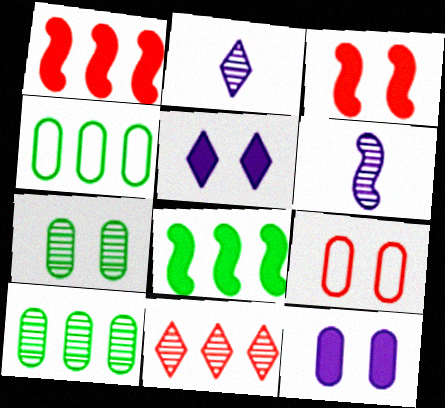[[2, 3, 4], 
[2, 8, 9], 
[6, 7, 11], 
[7, 9, 12]]